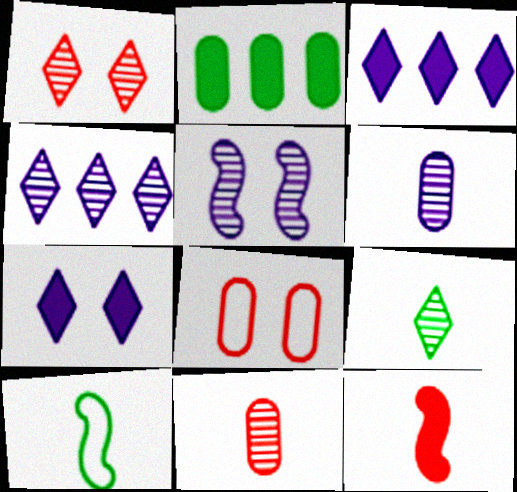[[1, 4, 9], 
[2, 6, 8], 
[2, 7, 12], 
[4, 5, 6]]